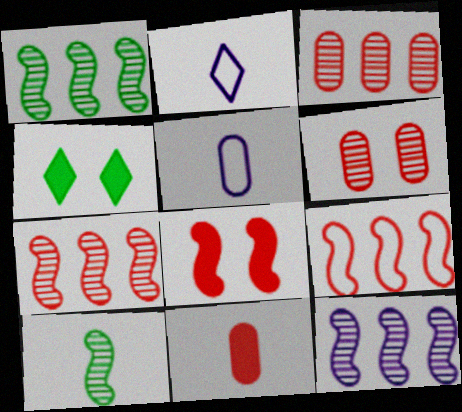[[1, 7, 12], 
[2, 10, 11], 
[4, 5, 7]]